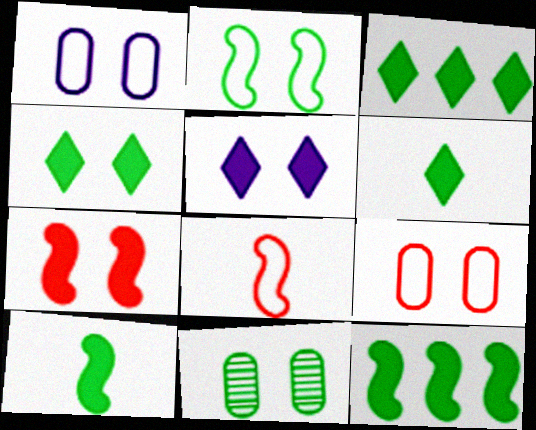[[2, 4, 11], 
[3, 4, 6]]